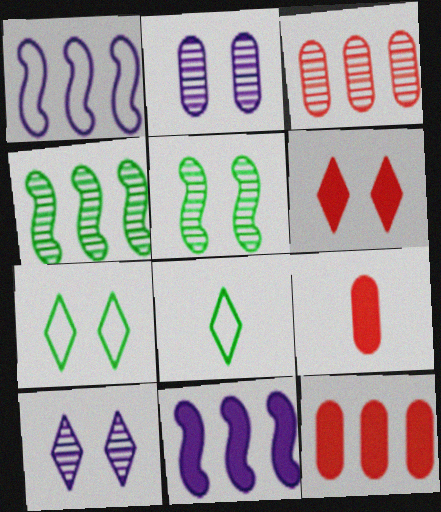[[6, 7, 10]]